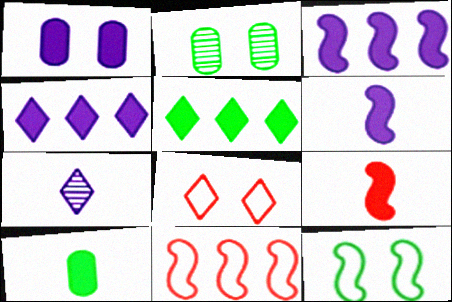[[1, 4, 6], 
[1, 5, 9], 
[5, 7, 8]]